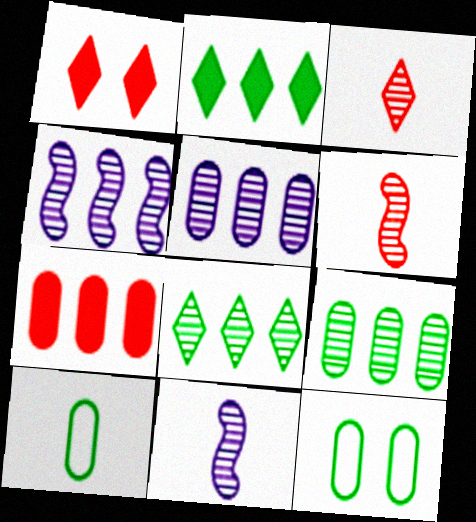[[1, 4, 10]]